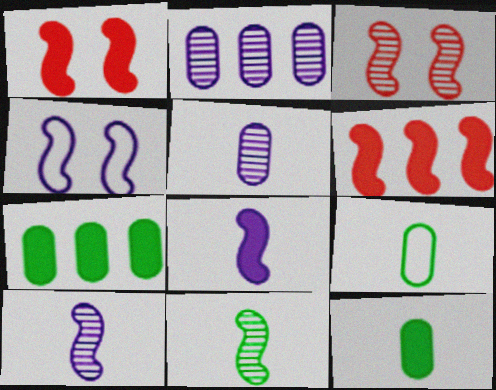[[4, 6, 11]]